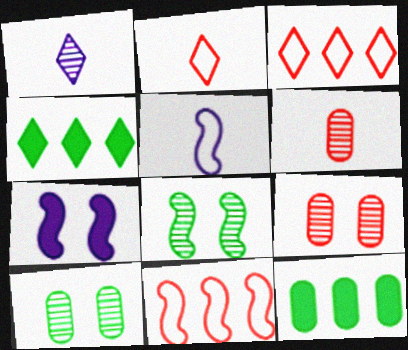[[4, 5, 9]]